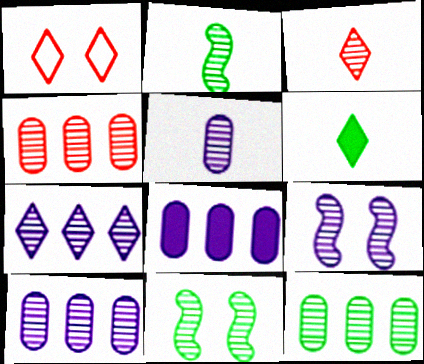[[1, 2, 8], 
[1, 6, 7], 
[2, 3, 5], 
[3, 9, 12], 
[3, 10, 11], 
[4, 10, 12], 
[5, 7, 9]]